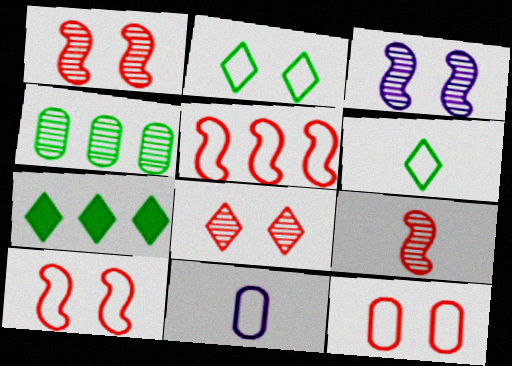[[1, 7, 11], 
[2, 5, 11]]